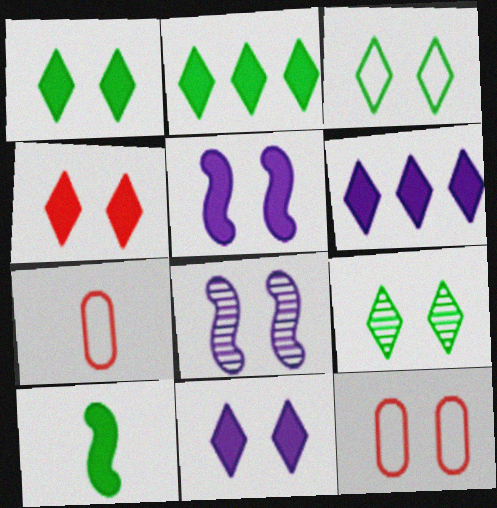[[1, 3, 9], 
[1, 4, 11], 
[1, 8, 12], 
[2, 7, 8], 
[5, 9, 12]]